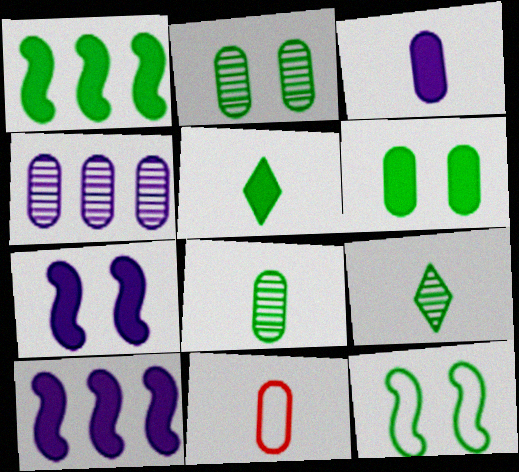[[1, 5, 6], 
[3, 8, 11], 
[4, 6, 11]]